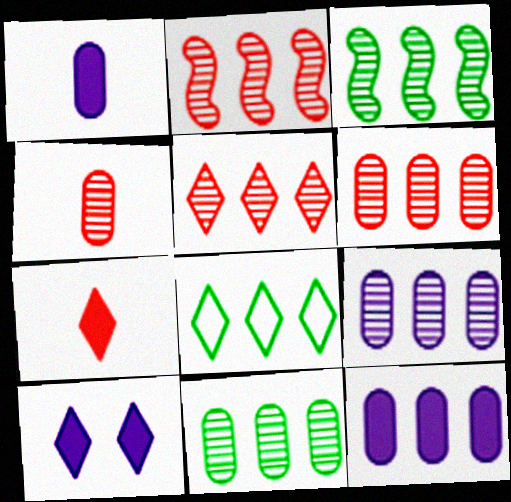[[2, 5, 6], 
[2, 8, 12], 
[3, 5, 9], 
[6, 9, 11]]